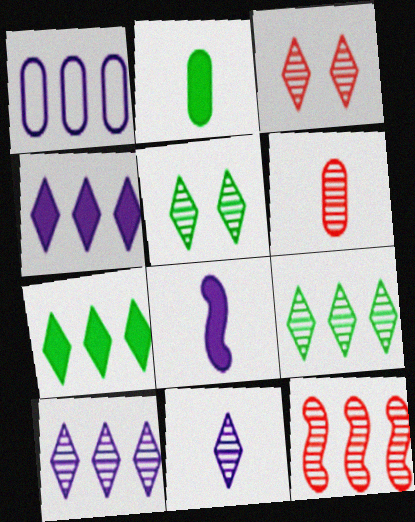[[1, 7, 12], 
[3, 6, 12], 
[3, 9, 11]]